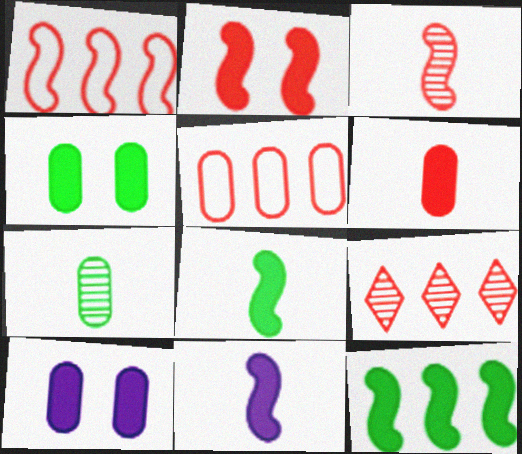[[1, 2, 3], 
[2, 11, 12], 
[5, 7, 10]]